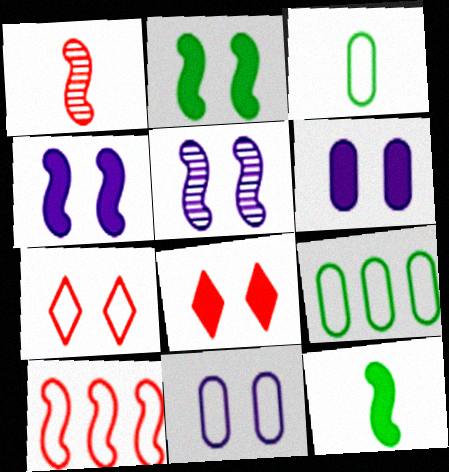[[2, 6, 8], 
[5, 10, 12]]